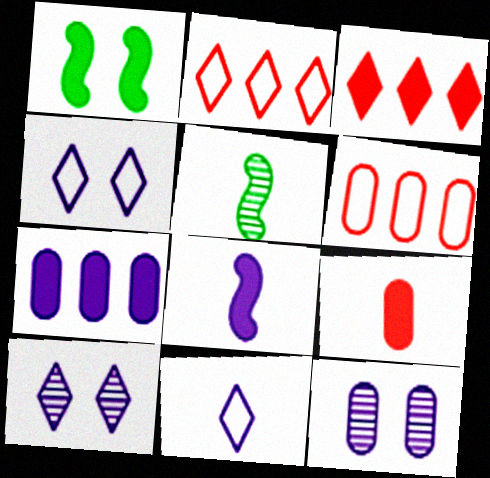[[5, 9, 11]]